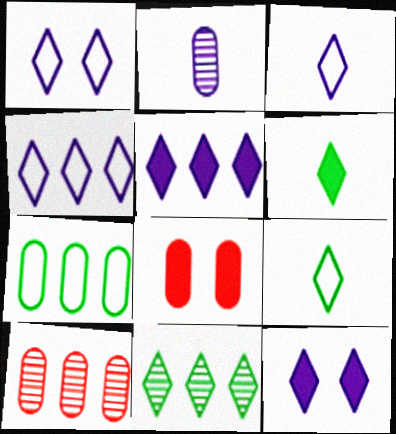[[1, 3, 4], 
[2, 7, 8]]